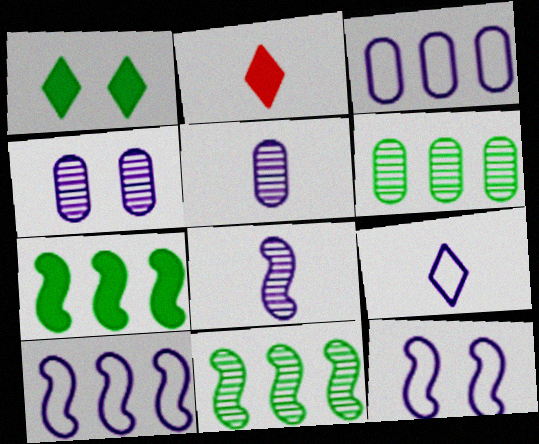[[2, 6, 12], 
[3, 9, 12]]